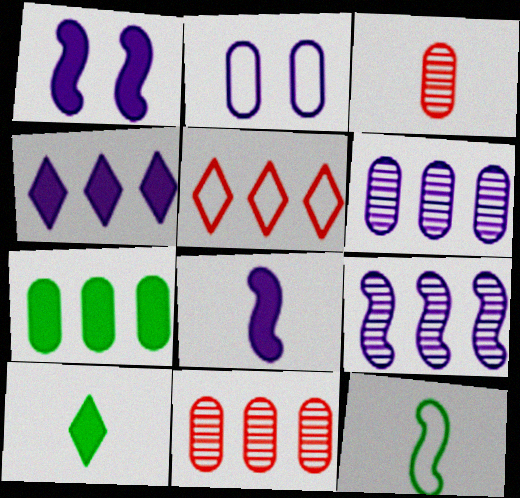[[2, 3, 7], 
[2, 5, 12], 
[5, 7, 9]]